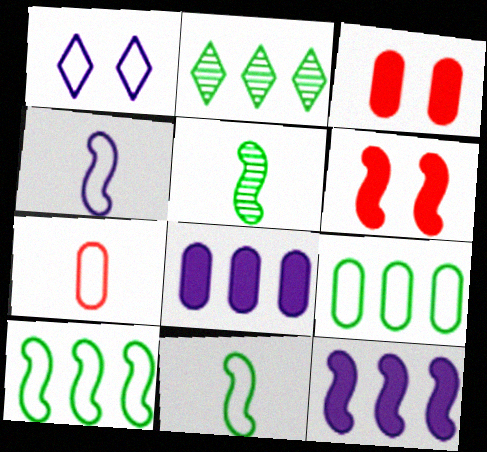[[1, 7, 10], 
[2, 3, 4]]